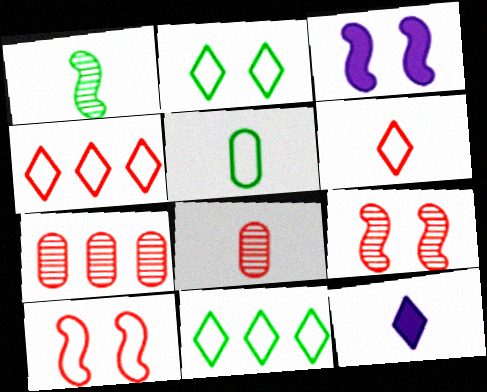[[3, 8, 11]]